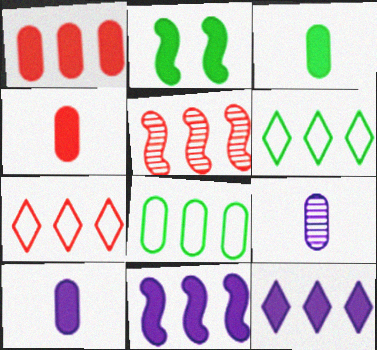[[1, 5, 7], 
[2, 4, 12], 
[2, 7, 9], 
[3, 4, 10], 
[5, 8, 12]]